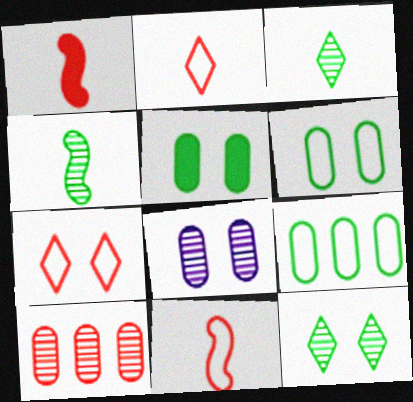[[1, 7, 10]]